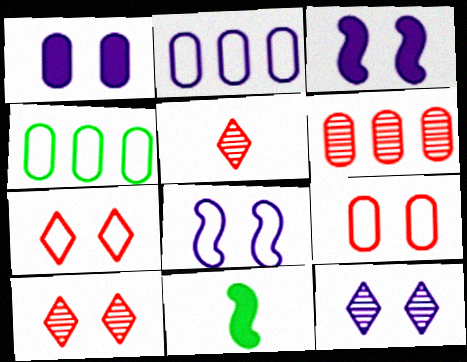[[1, 8, 12], 
[2, 10, 11], 
[3, 4, 5]]